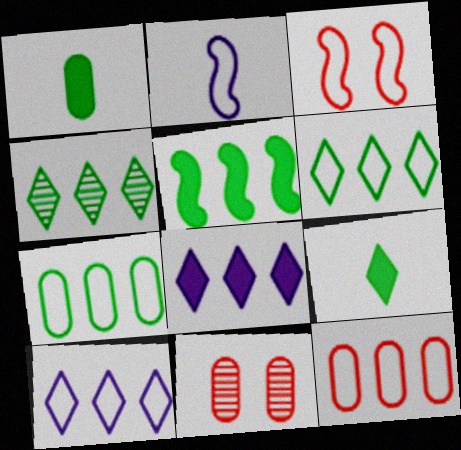[[4, 5, 7]]